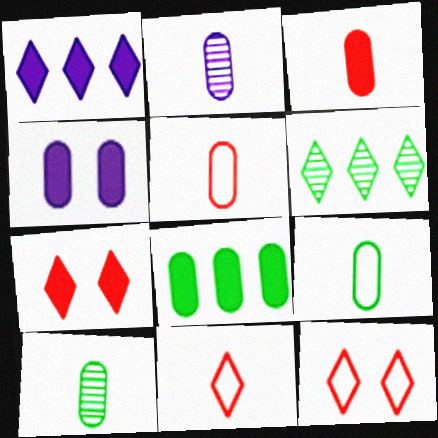[[2, 3, 9], 
[3, 4, 8]]